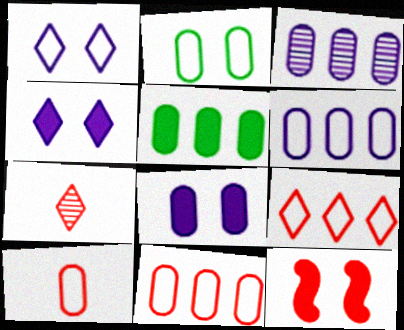[[2, 6, 10], 
[3, 5, 11], 
[7, 11, 12]]